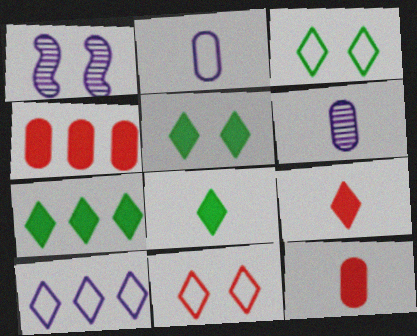[[5, 7, 8]]